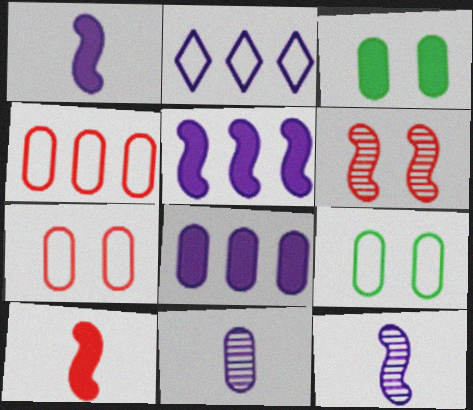[[3, 4, 11]]